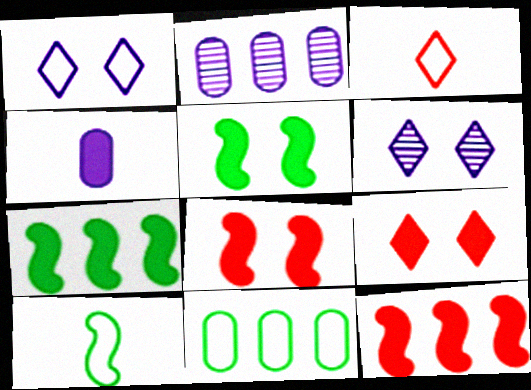[[2, 3, 5], 
[2, 9, 10], 
[4, 7, 9]]